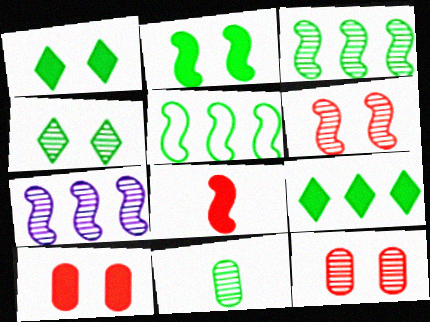[[1, 5, 11], 
[3, 4, 11]]